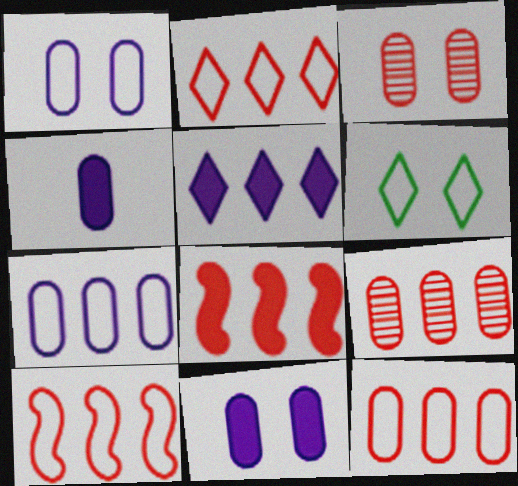[[2, 8, 9], 
[2, 10, 12]]